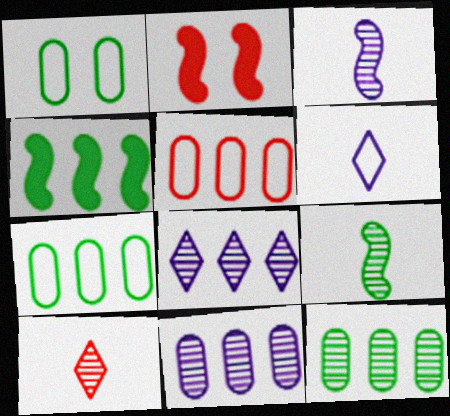[[2, 5, 10], 
[2, 6, 12], 
[4, 5, 8]]